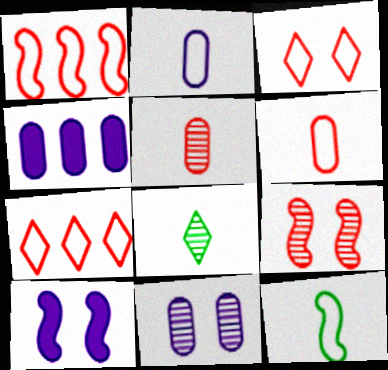[[1, 3, 6], 
[2, 4, 11]]